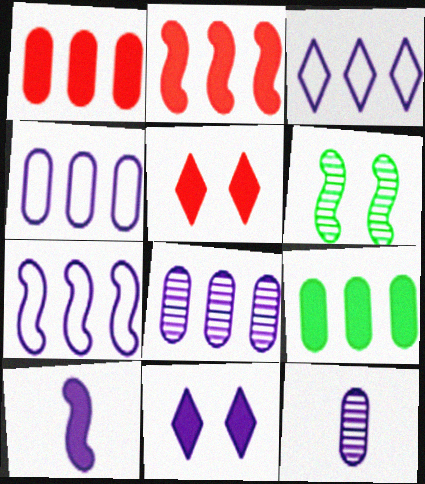[[3, 4, 7], 
[5, 9, 10], 
[7, 11, 12]]